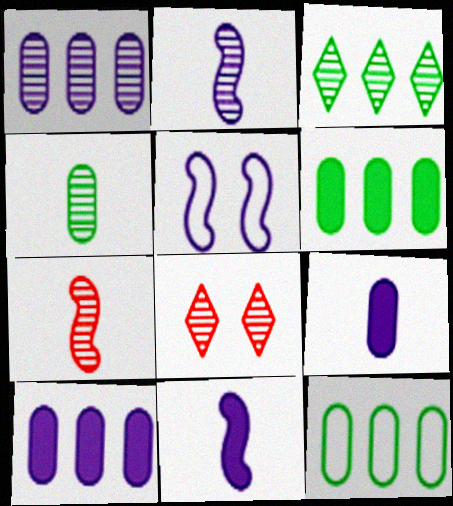[[8, 11, 12]]